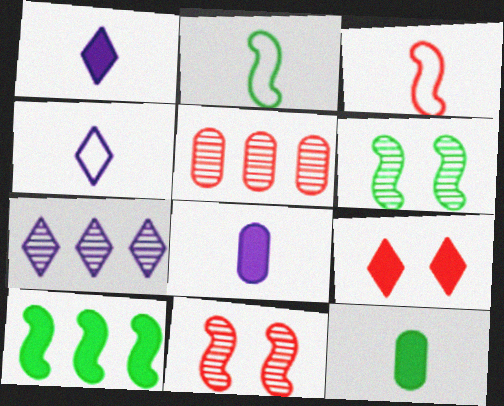[[2, 6, 10], 
[3, 5, 9], 
[8, 9, 10]]